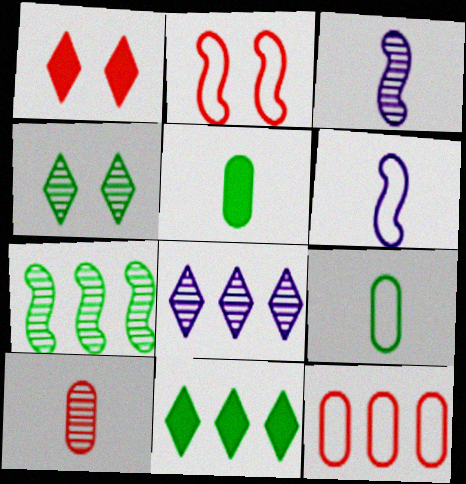[[2, 5, 8]]